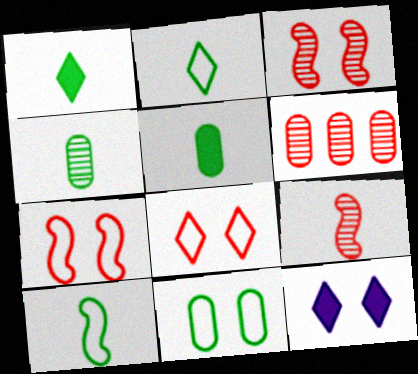[[1, 4, 10], 
[3, 11, 12], 
[6, 10, 12]]